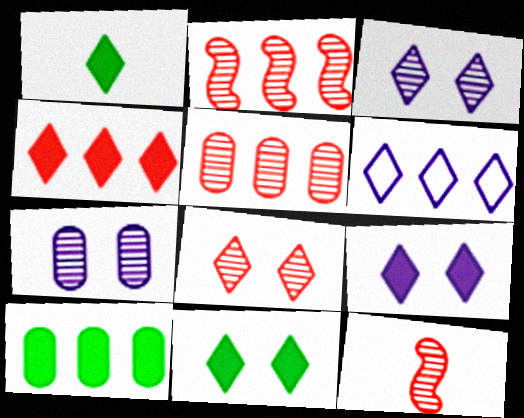[[1, 4, 9], 
[1, 6, 8], 
[2, 6, 10], 
[5, 8, 12]]